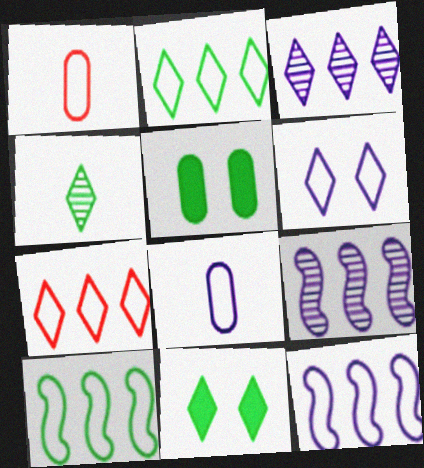[[1, 6, 10], 
[1, 9, 11], 
[2, 4, 11], 
[4, 5, 10], 
[6, 8, 12]]